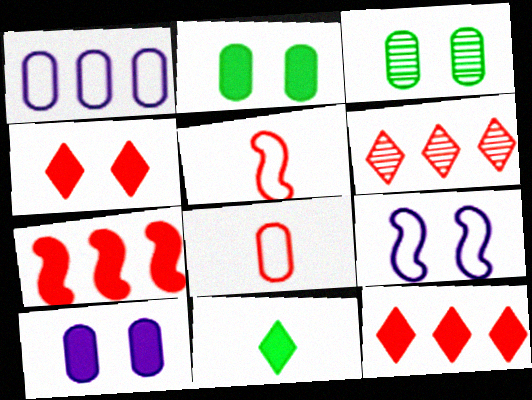[[3, 4, 9], 
[7, 10, 11]]